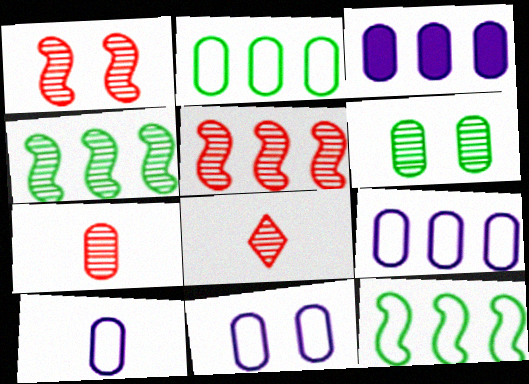[[9, 10, 11]]